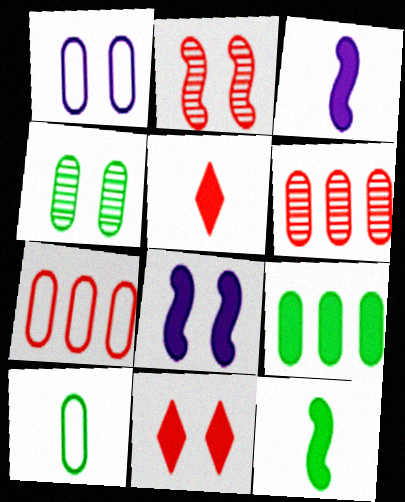[[1, 7, 10], 
[2, 5, 7], 
[3, 9, 11], 
[4, 9, 10], 
[5, 8, 9]]